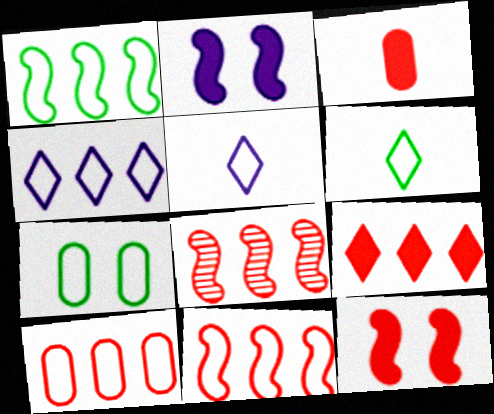[[1, 4, 10], 
[1, 6, 7], 
[3, 9, 12], 
[5, 7, 11], 
[8, 9, 10]]